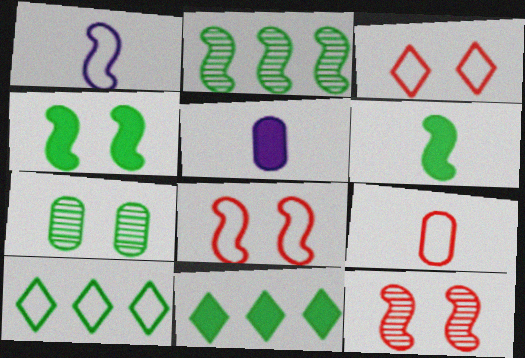[[2, 3, 5], 
[5, 10, 12], 
[6, 7, 10]]